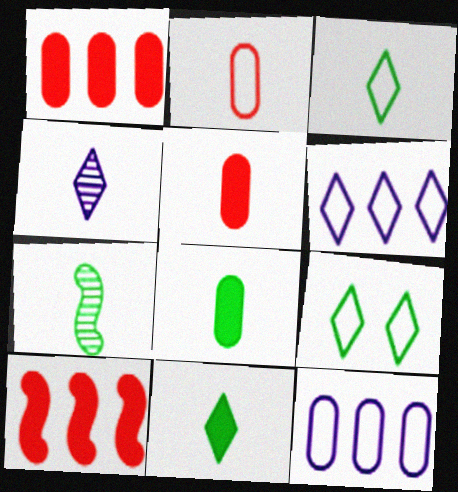[[3, 7, 8]]